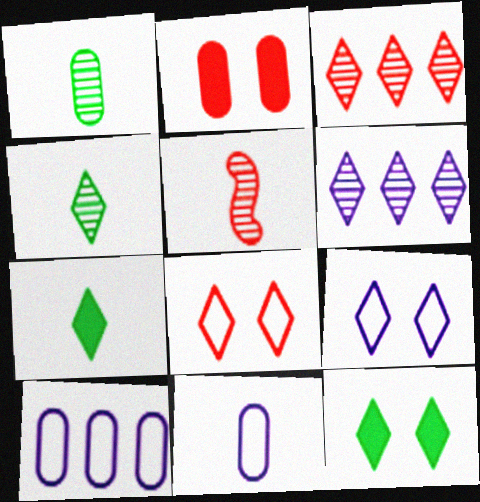[[1, 2, 10], 
[3, 7, 9], 
[5, 7, 11], 
[5, 10, 12], 
[6, 7, 8]]